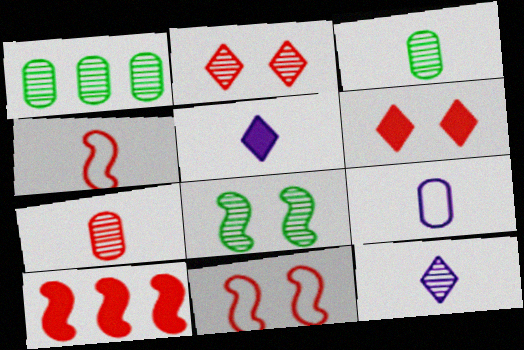[[1, 5, 11], 
[3, 4, 5]]